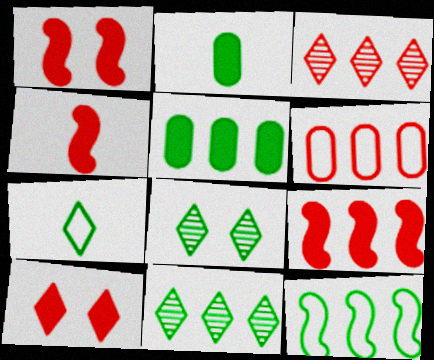[[1, 4, 9], 
[2, 8, 12], 
[3, 6, 9], 
[5, 11, 12]]